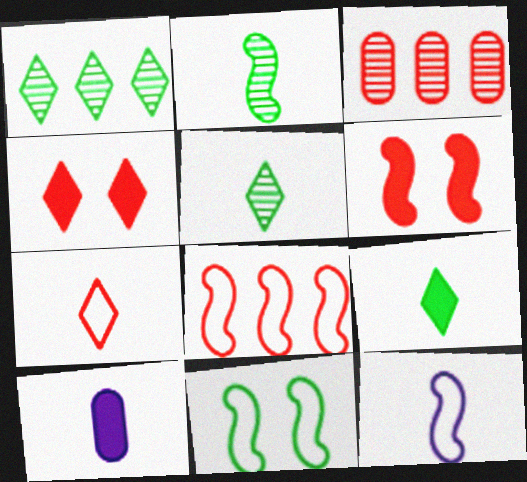[[2, 7, 10], 
[3, 6, 7], 
[8, 11, 12]]